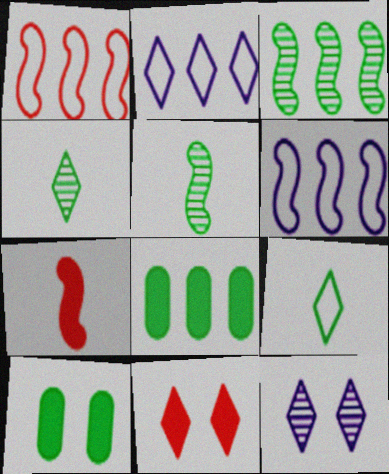[[2, 4, 11], 
[3, 9, 10]]